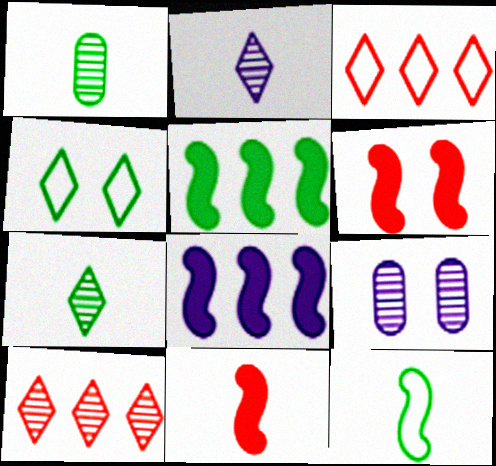[[1, 4, 5], 
[4, 6, 9]]